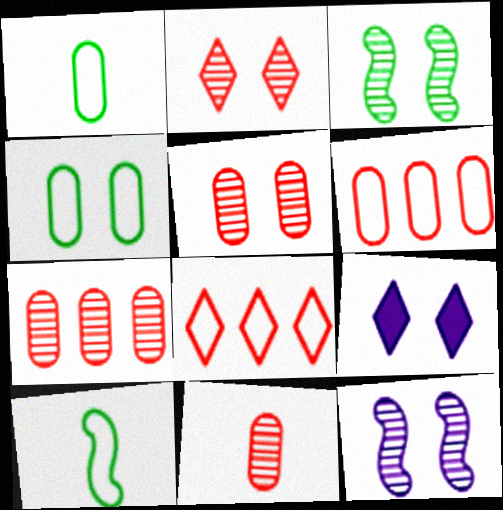[[5, 7, 11], 
[7, 9, 10]]